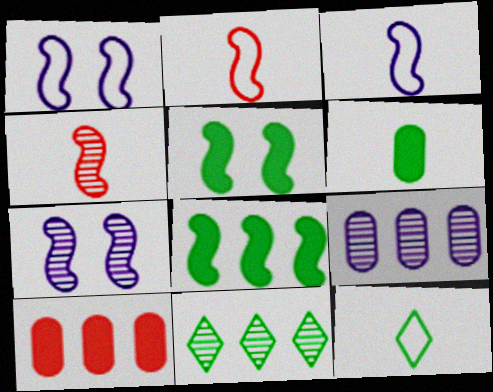[[1, 4, 8], 
[2, 7, 8], 
[7, 10, 12]]